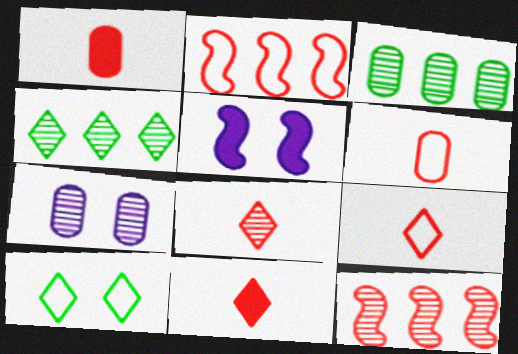[[3, 5, 9], 
[4, 5, 6], 
[8, 9, 11]]